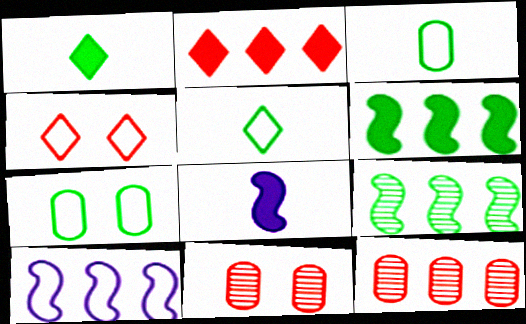[[1, 7, 9], 
[1, 10, 11], 
[3, 4, 10]]